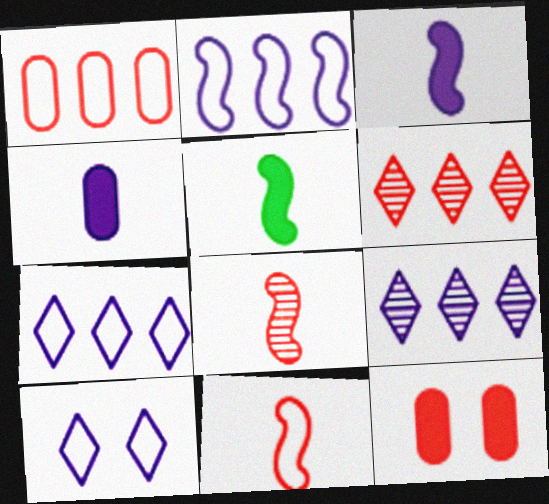[[6, 11, 12]]